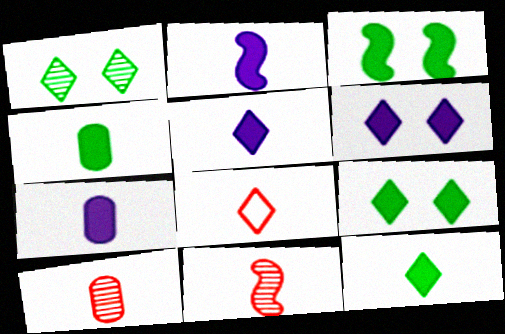[[2, 5, 7]]